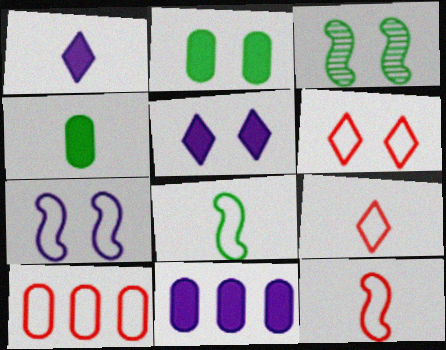[[1, 3, 10], 
[3, 9, 11], 
[6, 10, 12]]